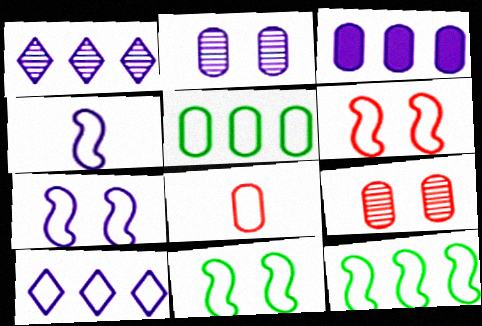[[4, 6, 12], 
[6, 7, 11], 
[8, 10, 11]]